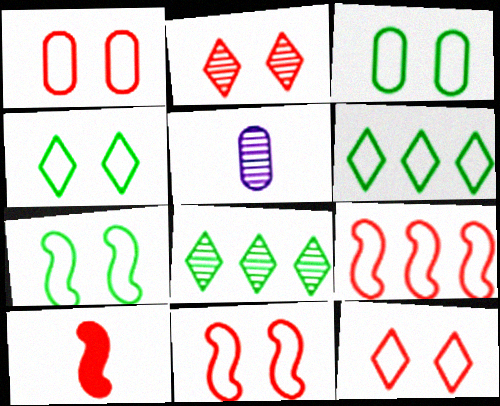[[1, 11, 12], 
[3, 4, 7]]